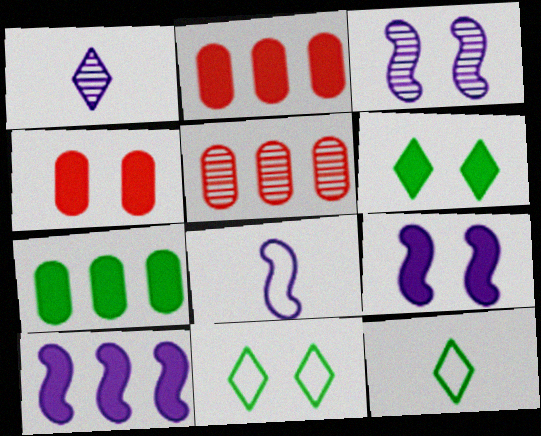[[2, 3, 12], 
[3, 4, 11], 
[3, 8, 10], 
[4, 6, 9], 
[5, 6, 8], 
[5, 9, 12]]